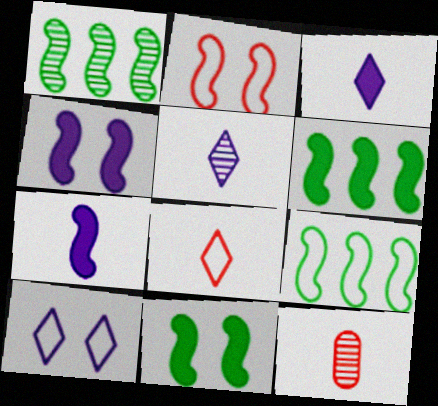[[1, 2, 7], 
[1, 6, 9], 
[6, 10, 12]]